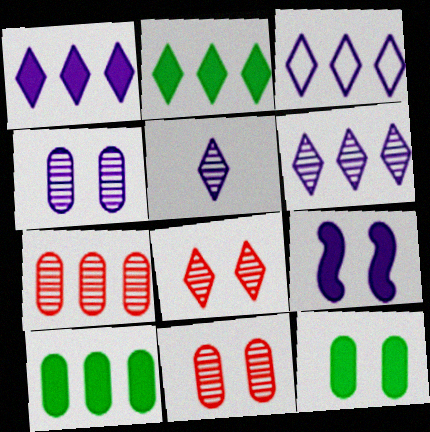[[1, 3, 6]]